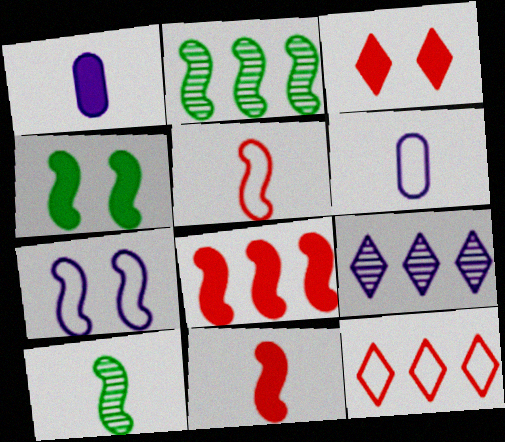[[1, 7, 9], 
[2, 3, 6], 
[2, 7, 11], 
[7, 8, 10]]